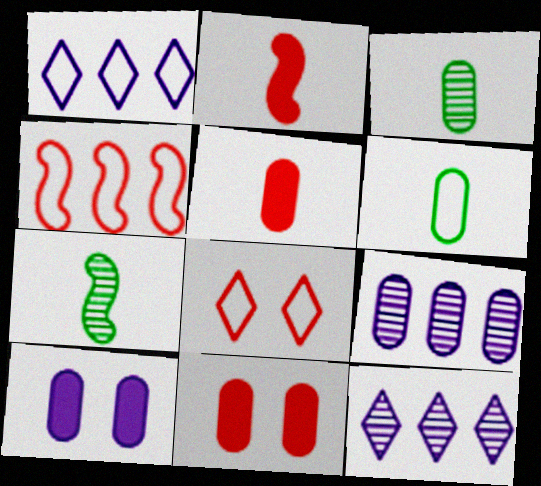[[1, 7, 11], 
[6, 9, 11]]